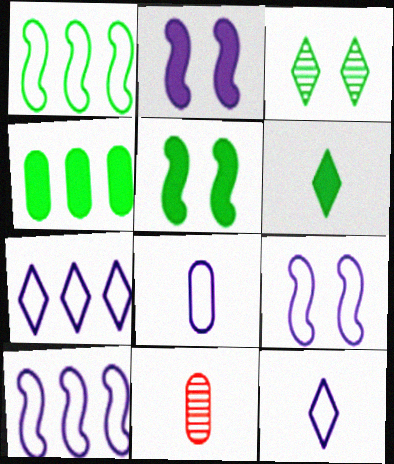[[4, 5, 6], 
[5, 7, 11], 
[7, 8, 9]]